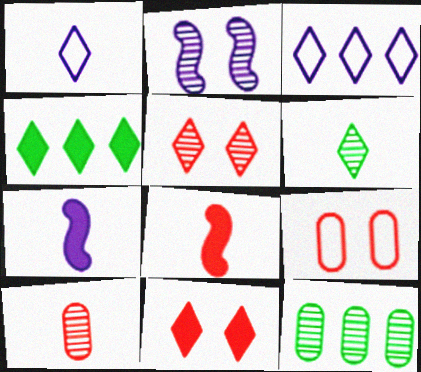[[1, 4, 5], 
[3, 6, 11]]